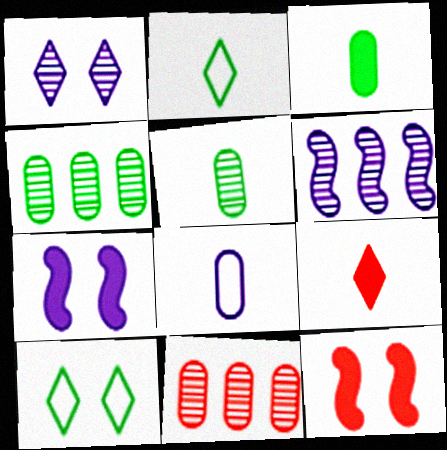[[2, 7, 11]]